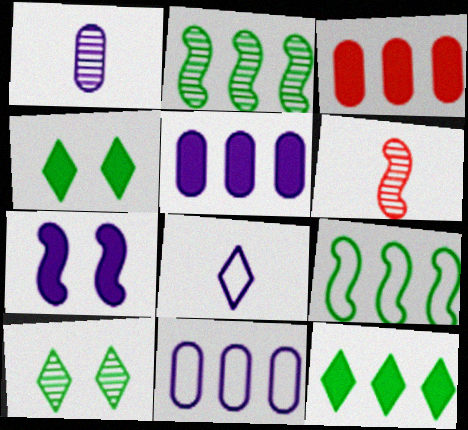[[4, 6, 11], 
[6, 7, 9]]